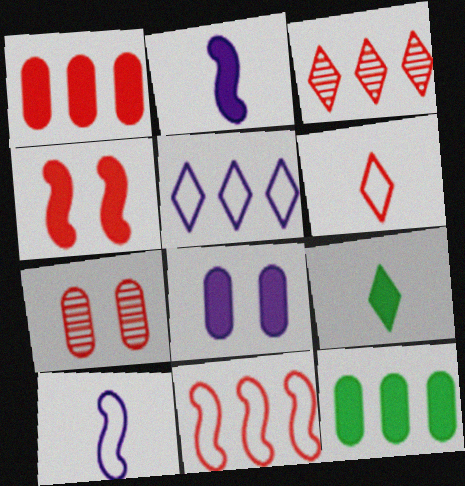[[1, 3, 11]]